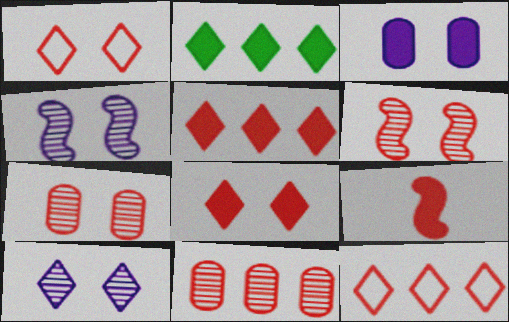[[1, 9, 11], 
[2, 3, 9], 
[7, 9, 12]]